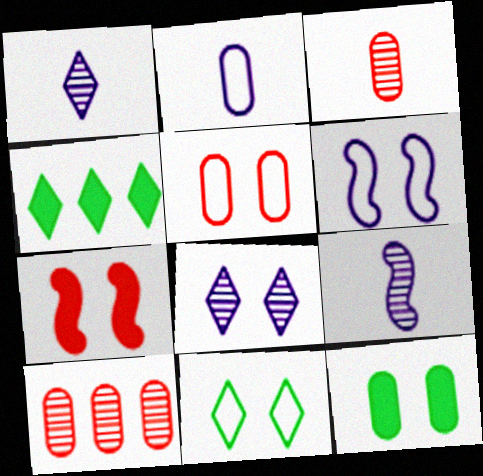[[2, 10, 12], 
[3, 4, 6], 
[4, 5, 9], 
[5, 6, 11]]